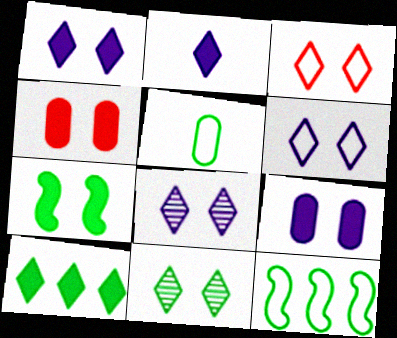[[1, 3, 11], 
[1, 4, 7], 
[1, 6, 8]]